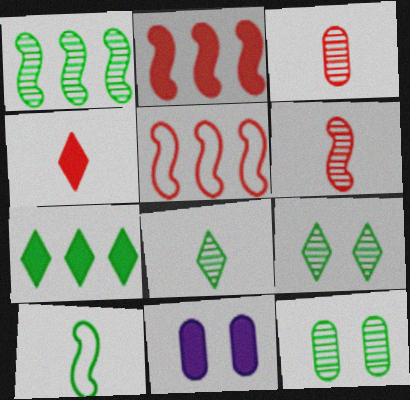[[1, 8, 12], 
[5, 8, 11], 
[7, 10, 12]]